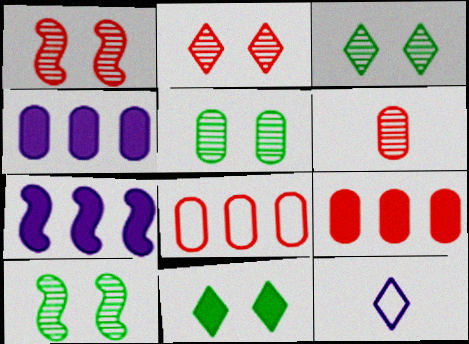[[3, 5, 10], 
[9, 10, 12]]